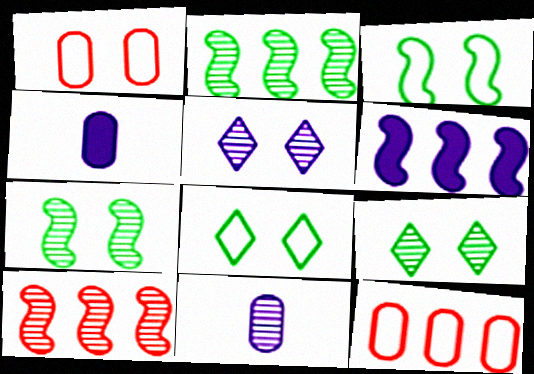[[4, 8, 10], 
[9, 10, 11]]